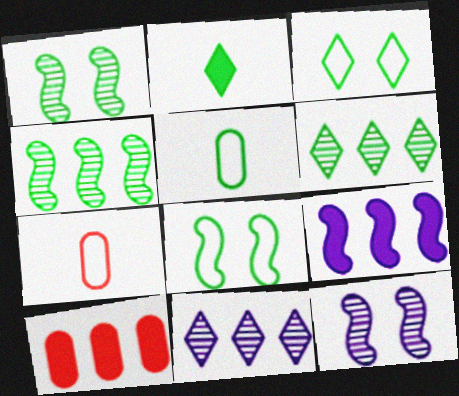[[2, 3, 6]]